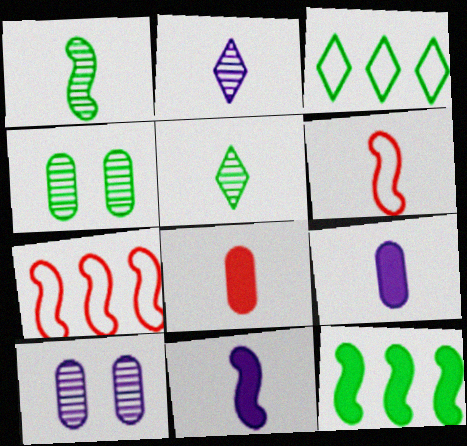[[1, 6, 11], 
[5, 6, 9]]